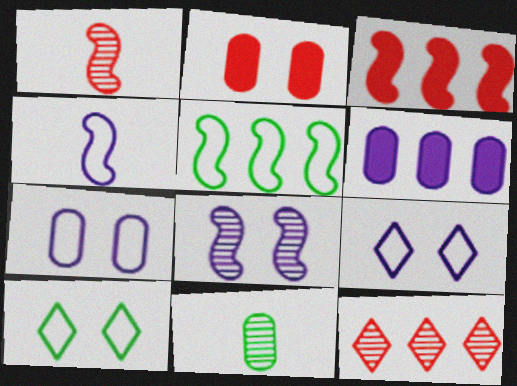[[1, 6, 10], 
[2, 8, 10], 
[3, 9, 11], 
[5, 6, 12], 
[8, 11, 12]]